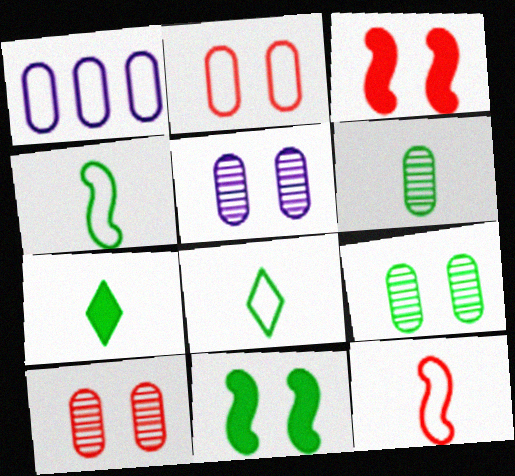[[4, 6, 7], 
[5, 9, 10]]